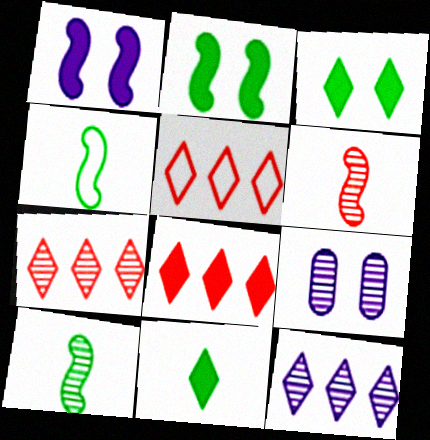[[4, 8, 9], 
[5, 7, 8], 
[7, 9, 10]]